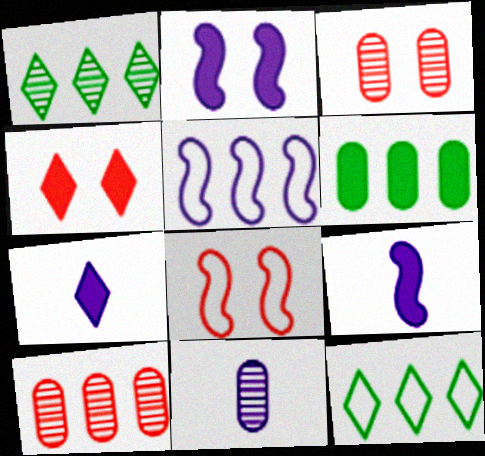[[3, 4, 8], 
[3, 9, 12], 
[4, 6, 9]]